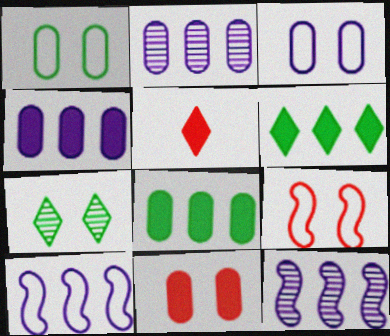[[1, 5, 12]]